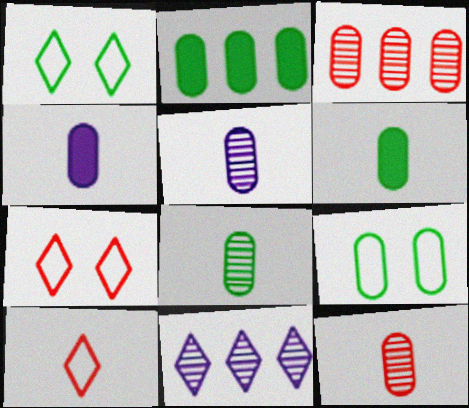[[2, 8, 9], 
[3, 4, 9], 
[5, 8, 12]]